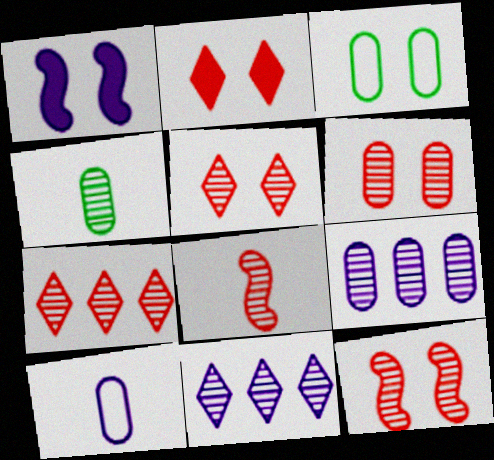[[1, 3, 5], 
[1, 10, 11], 
[4, 6, 9], 
[4, 11, 12], 
[5, 6, 12], 
[6, 7, 8]]